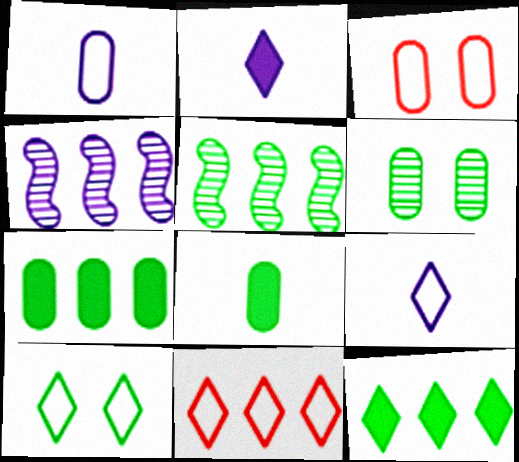[[2, 3, 5], 
[4, 7, 11], 
[5, 8, 10], 
[9, 10, 11]]